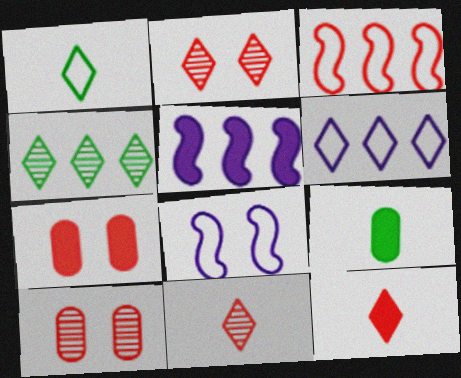[[1, 5, 10], 
[3, 7, 11], 
[3, 10, 12]]